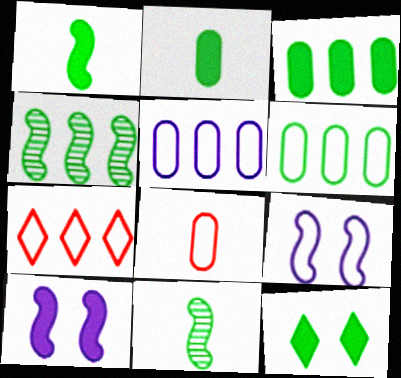[[1, 3, 12], 
[6, 11, 12]]